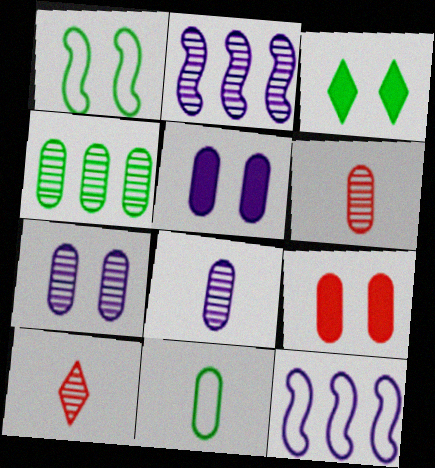[[3, 6, 12], 
[4, 6, 7]]